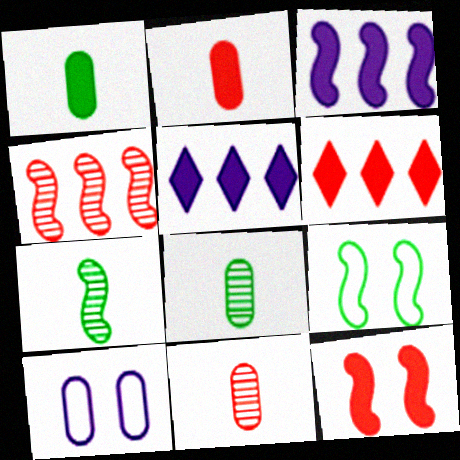[[1, 5, 12], 
[2, 6, 12], 
[5, 9, 11], 
[6, 7, 10]]